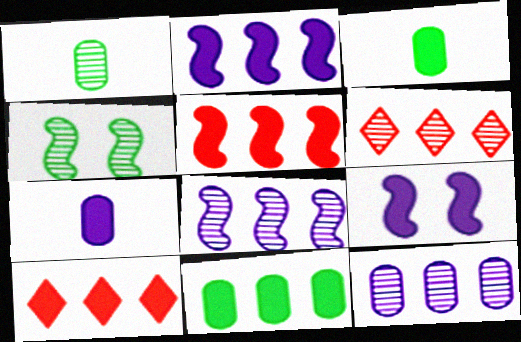[[2, 10, 11], 
[3, 9, 10]]